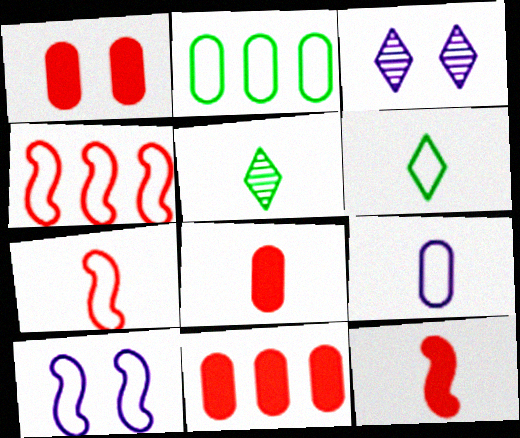[[1, 8, 11], 
[2, 3, 12], 
[5, 9, 12], 
[5, 10, 11], 
[6, 7, 9]]